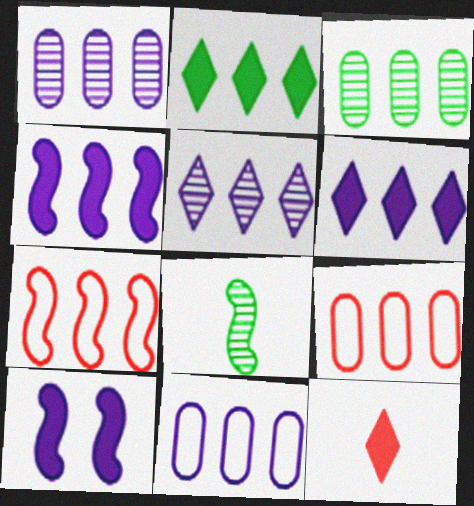[[1, 2, 7], 
[3, 6, 7], 
[4, 5, 11], 
[7, 8, 10]]